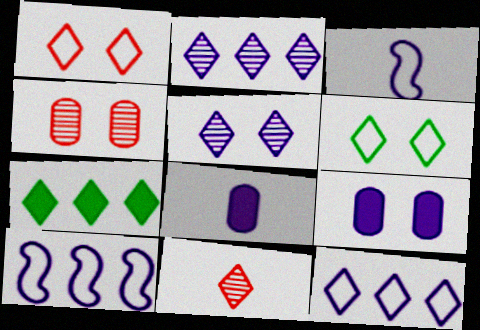[[2, 3, 9], 
[3, 4, 7], 
[5, 8, 10]]